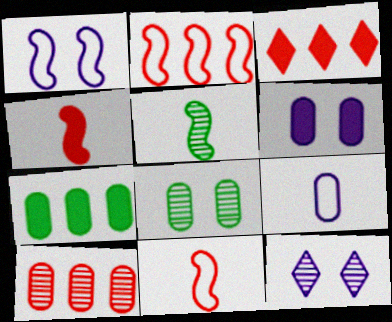[[1, 6, 12], 
[2, 3, 10], 
[5, 10, 12], 
[7, 11, 12]]